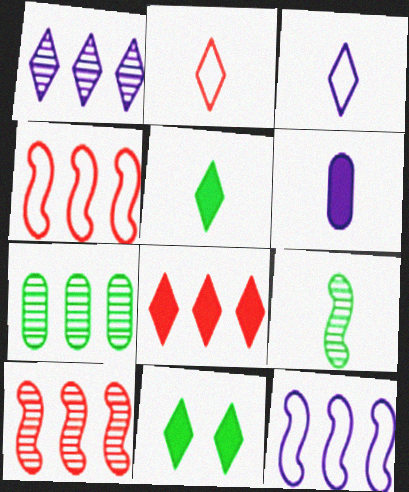[[1, 2, 11], 
[1, 7, 10], 
[2, 6, 9], 
[7, 8, 12]]